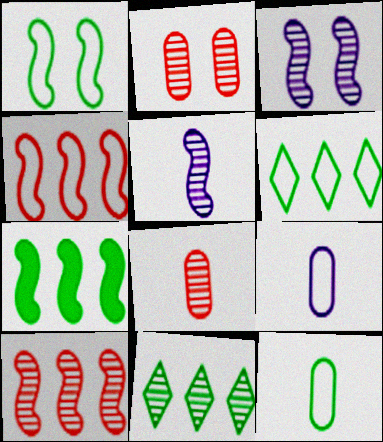[[1, 6, 12], 
[2, 5, 11], 
[3, 8, 11]]